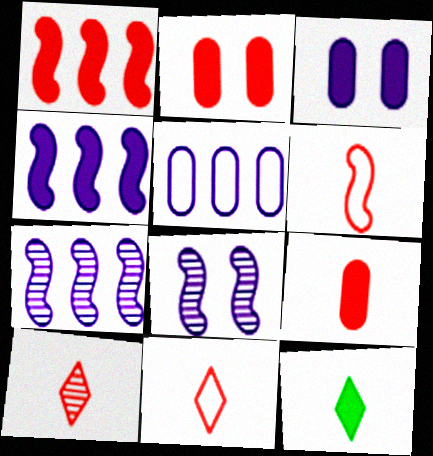[[1, 3, 12], 
[2, 4, 12], 
[6, 9, 10]]